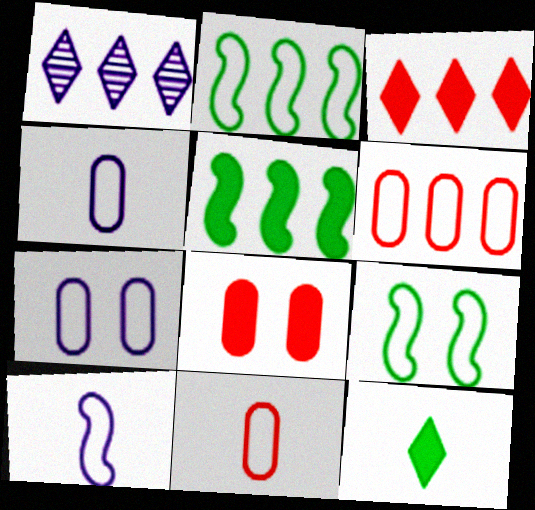[[1, 5, 6]]